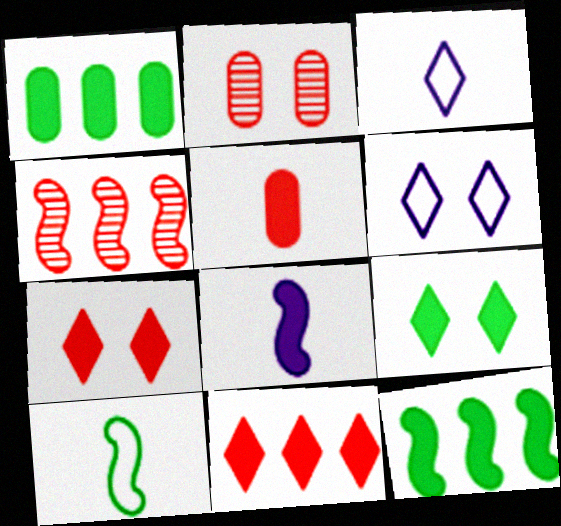[[1, 7, 8], 
[2, 3, 12]]